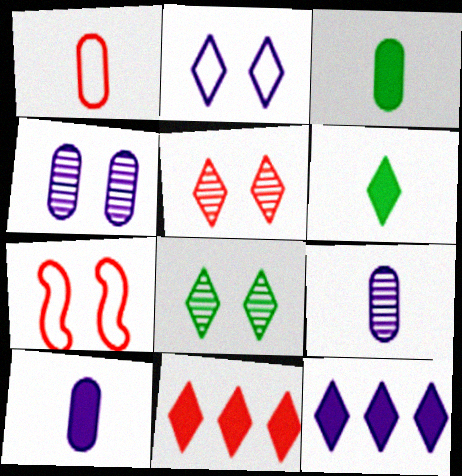[[1, 3, 9]]